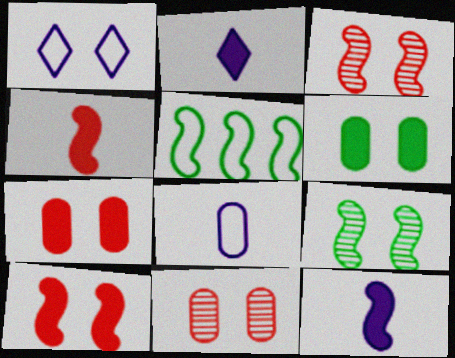[[1, 3, 6], 
[1, 7, 9], 
[2, 5, 11], 
[3, 5, 12]]